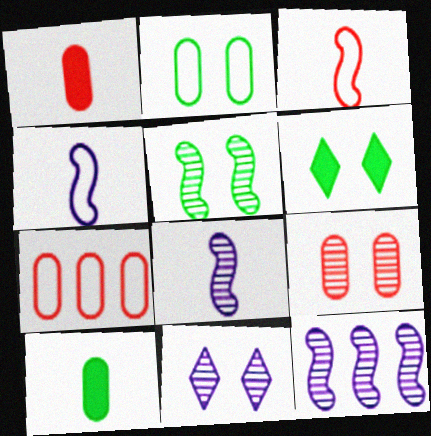[[1, 7, 9], 
[2, 5, 6], 
[5, 9, 11], 
[6, 7, 8]]